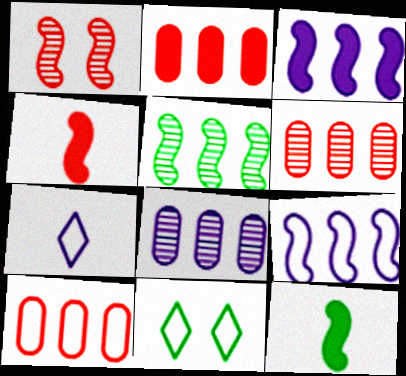[[1, 9, 12], 
[2, 6, 10], 
[4, 8, 11]]